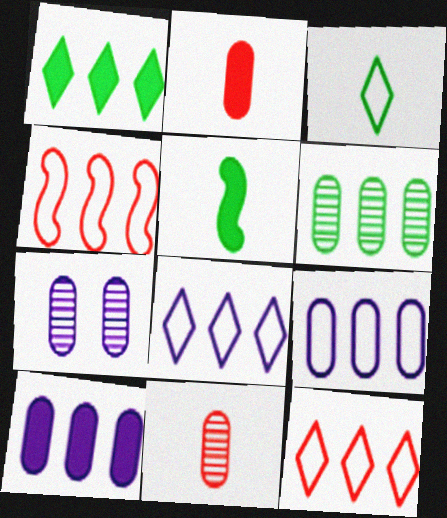[[5, 7, 12], 
[6, 7, 11]]